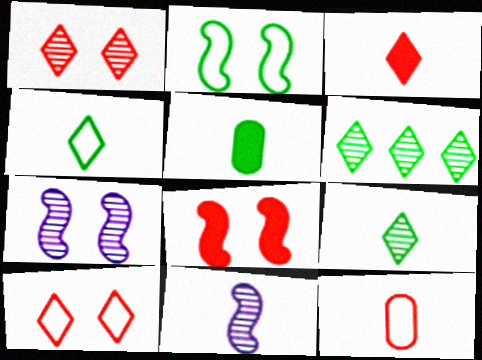[[2, 5, 6], 
[2, 7, 8]]